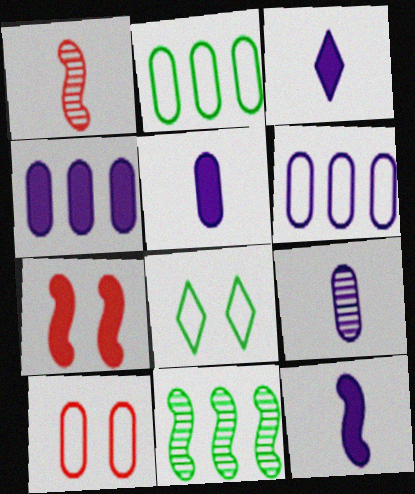[[1, 4, 8], 
[3, 5, 12], 
[3, 10, 11]]